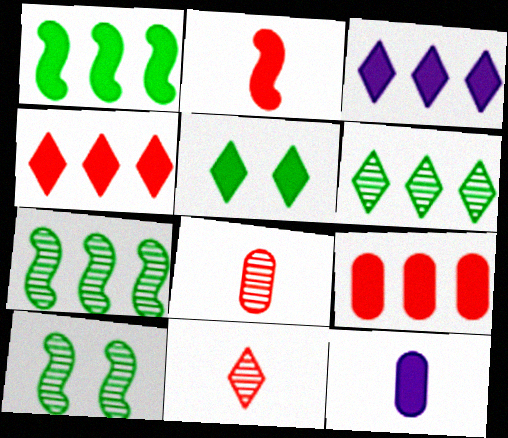[[1, 3, 9]]